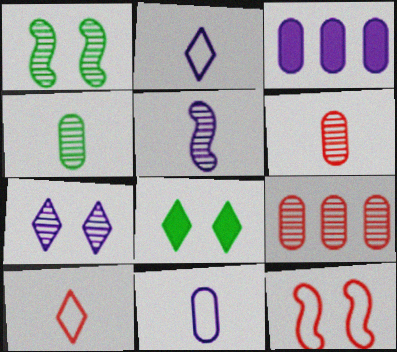[[1, 3, 10]]